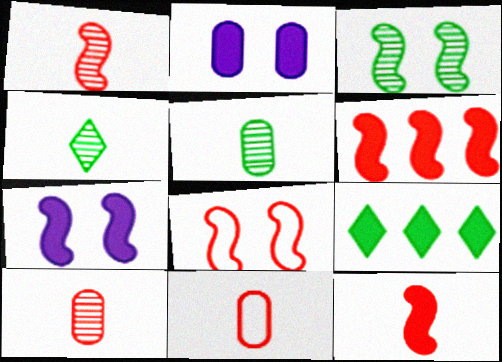[[1, 6, 8], 
[2, 9, 12], 
[3, 7, 8]]